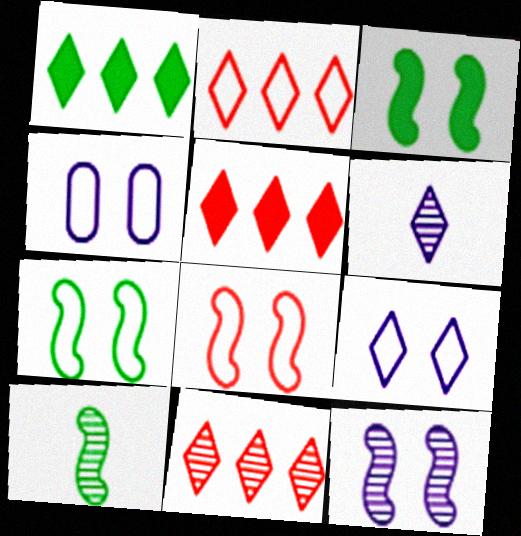[[2, 5, 11], 
[3, 8, 12], 
[4, 5, 10]]